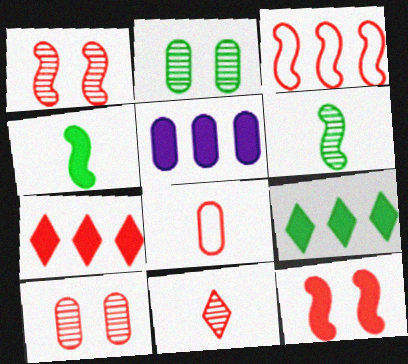[[1, 7, 8], 
[2, 5, 8]]